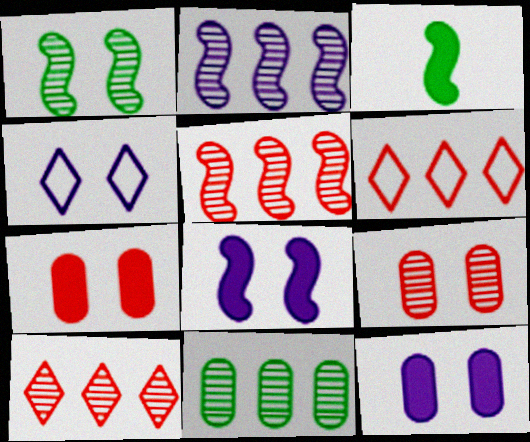[[1, 4, 7], 
[2, 10, 11]]